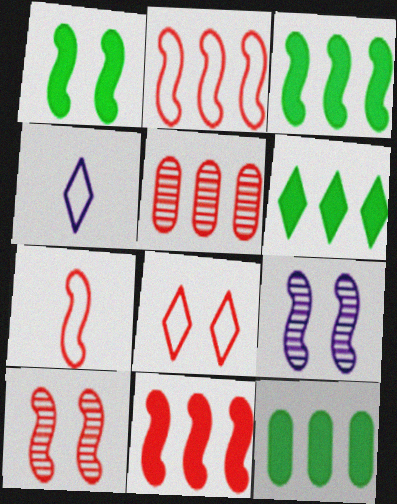[[1, 4, 5], 
[3, 6, 12], 
[3, 7, 9], 
[4, 10, 12], 
[7, 10, 11]]